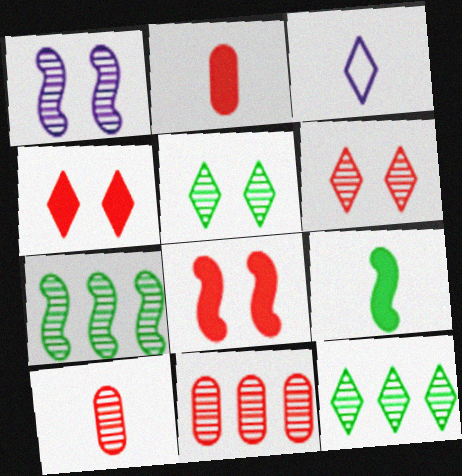[[1, 10, 12], 
[3, 4, 12], 
[3, 9, 10]]